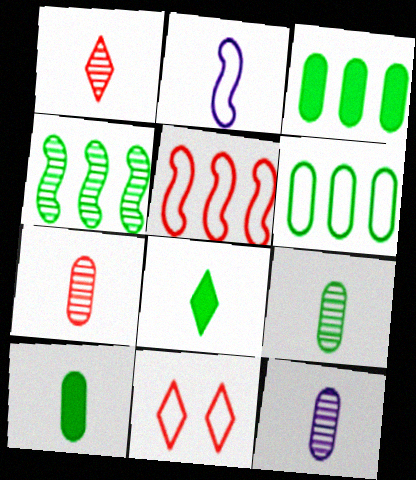[[1, 2, 10], 
[2, 6, 11], 
[2, 7, 8], 
[7, 9, 12]]